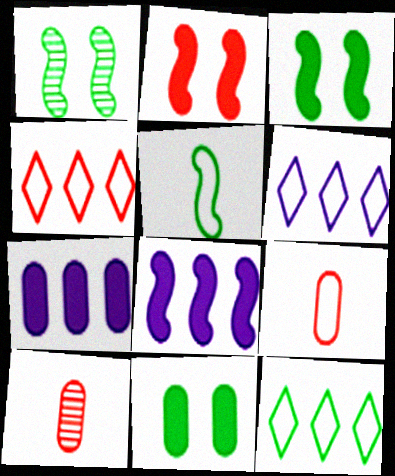[[2, 4, 10], 
[3, 6, 10], 
[4, 6, 12]]